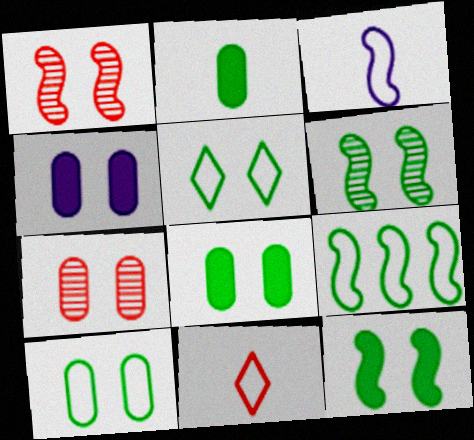[[1, 4, 5], 
[4, 7, 10], 
[5, 6, 8]]